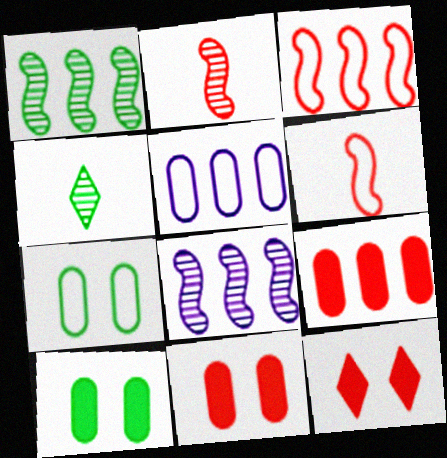[]